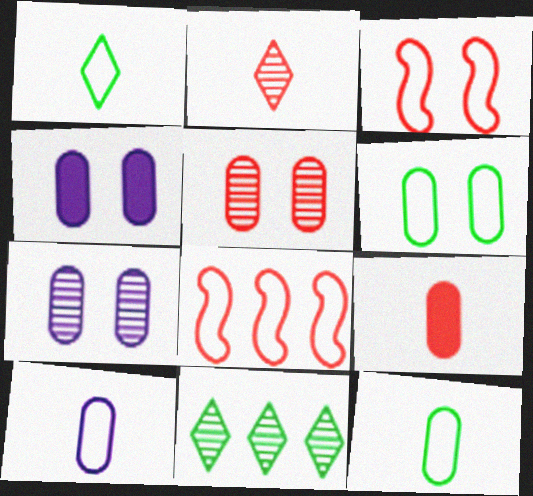[[4, 5, 6]]